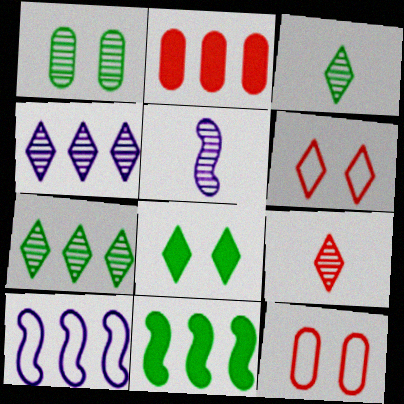[[2, 7, 10]]